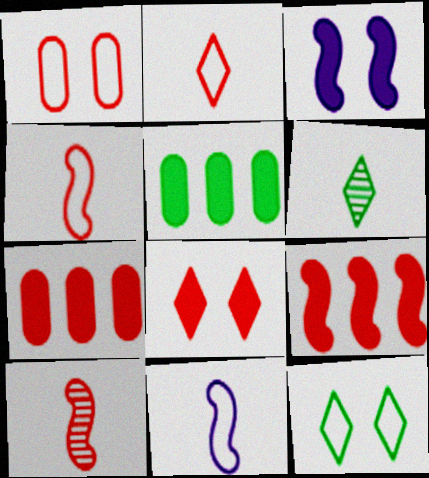[]